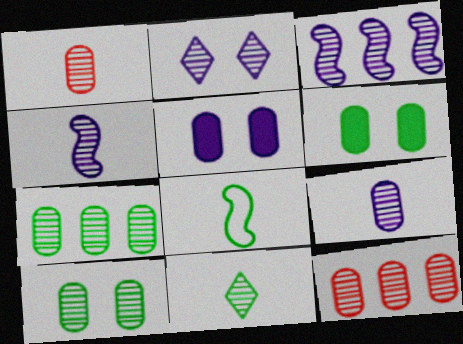[[1, 4, 11], 
[2, 3, 9], 
[9, 10, 12]]